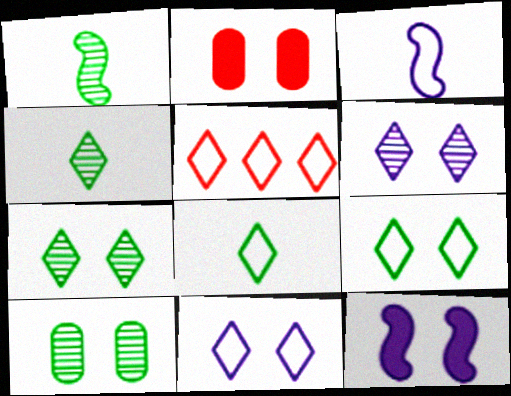[[5, 8, 11]]